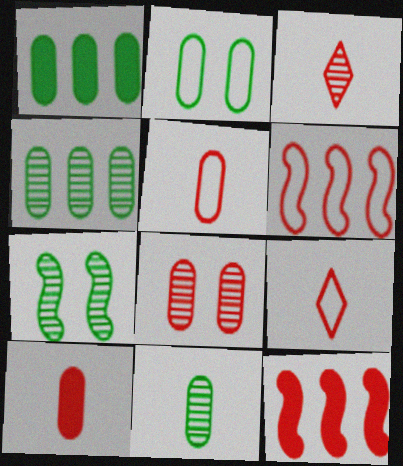[[1, 2, 11], 
[8, 9, 12]]